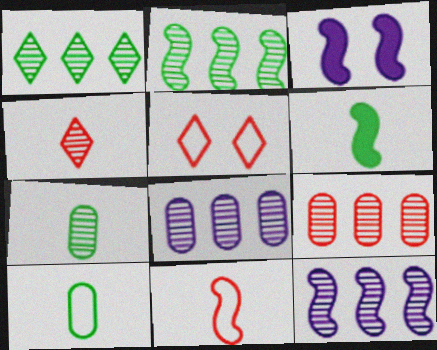[[1, 9, 12], 
[2, 3, 11], 
[5, 6, 8]]